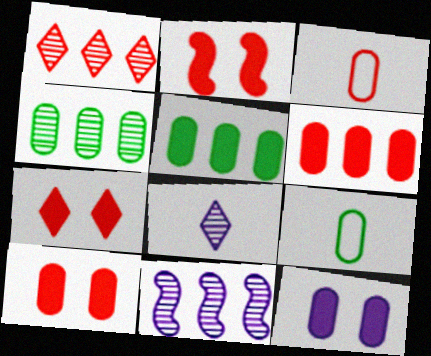[[1, 2, 3], 
[1, 4, 11], 
[2, 7, 10], 
[3, 4, 12], 
[7, 9, 11]]